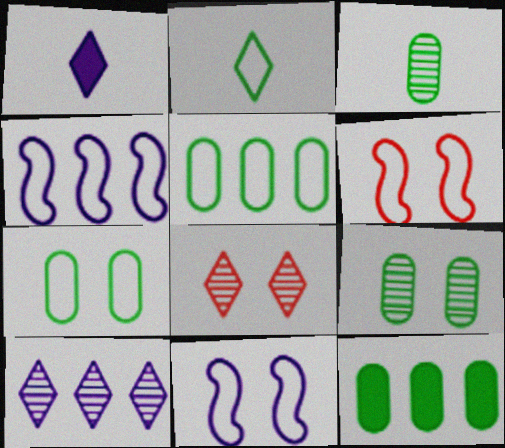[[3, 7, 12]]